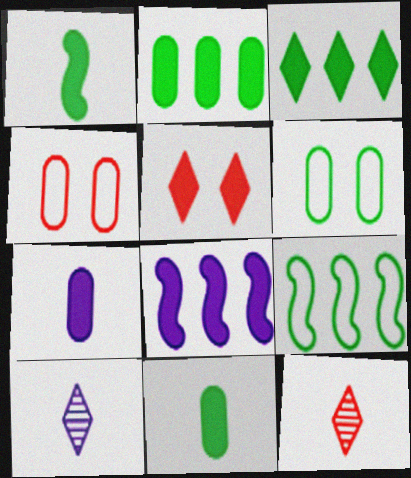[[5, 8, 11], 
[6, 8, 12]]